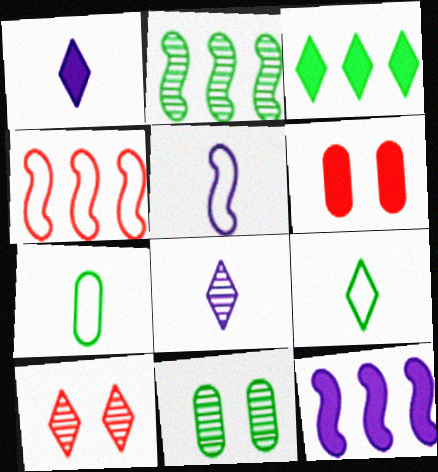[[1, 4, 11], 
[2, 4, 12], 
[7, 10, 12]]